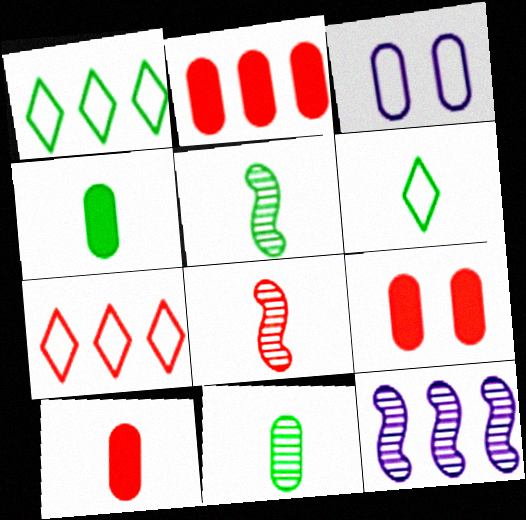[[1, 2, 12], 
[2, 3, 11], 
[2, 9, 10], 
[4, 5, 6], 
[6, 9, 12], 
[7, 8, 9]]